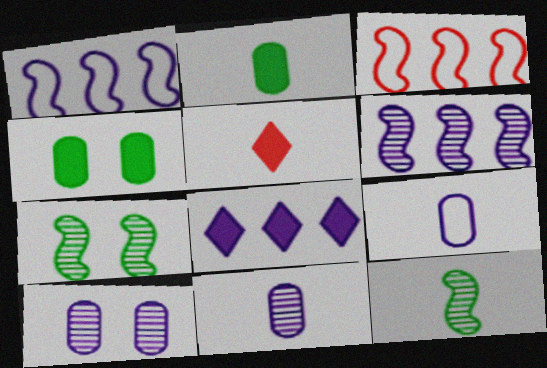[[5, 9, 12]]